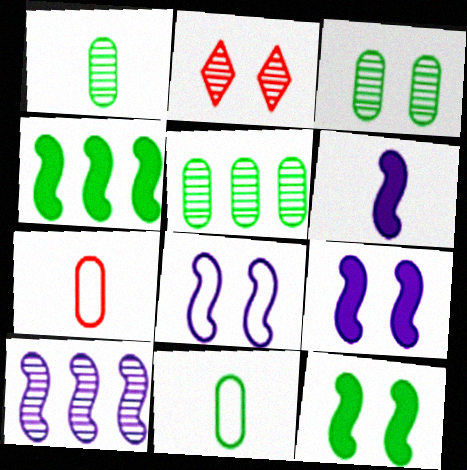[[1, 2, 10], 
[1, 3, 5], 
[6, 8, 10]]